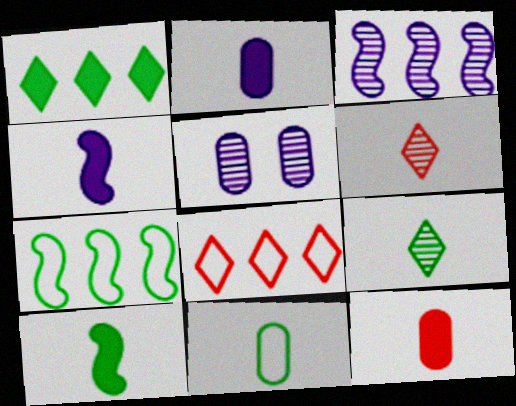[[4, 6, 11], 
[5, 8, 10], 
[9, 10, 11]]